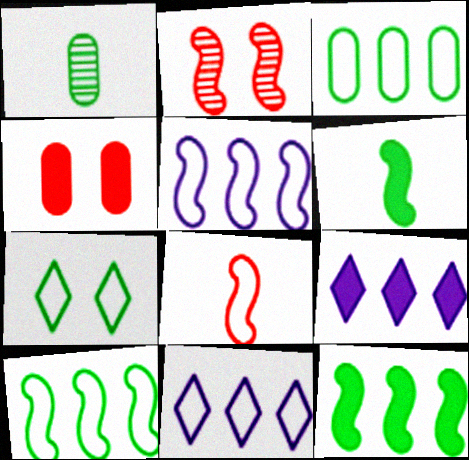[[1, 7, 12], 
[2, 5, 6], 
[4, 6, 9]]